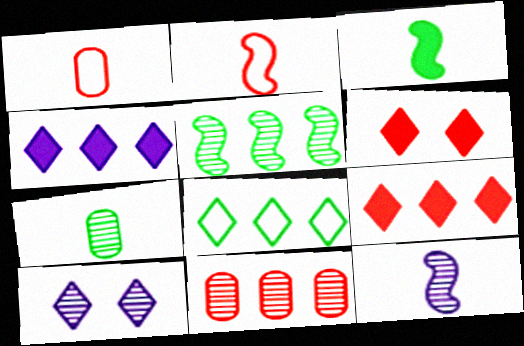[[2, 3, 12], 
[2, 6, 11]]